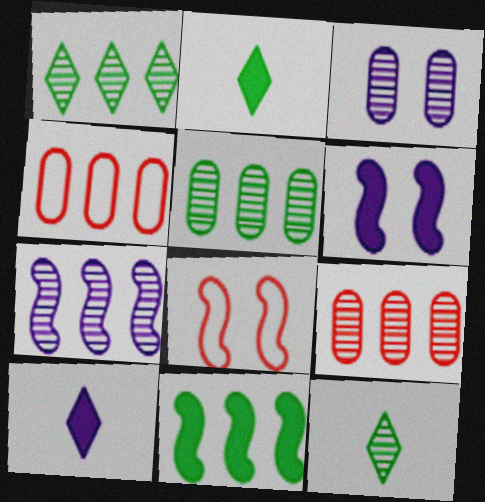[[1, 7, 9], 
[4, 6, 12], 
[5, 8, 10]]